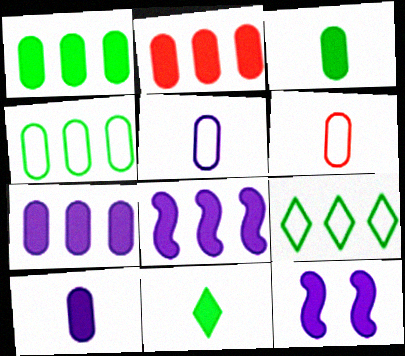[[1, 2, 7], 
[2, 11, 12]]